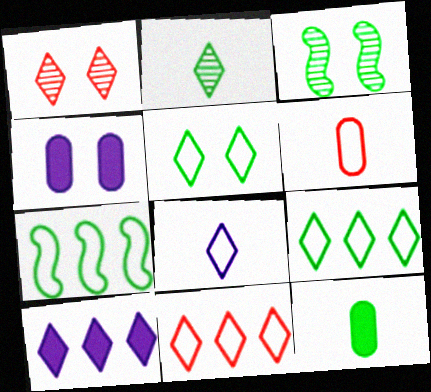[[3, 6, 10], 
[3, 9, 12], 
[5, 8, 11]]